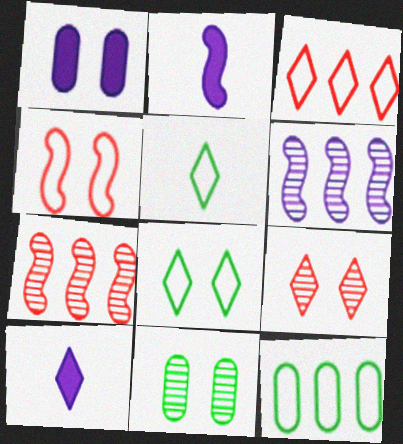[[1, 5, 7], 
[2, 3, 11], 
[2, 9, 12]]